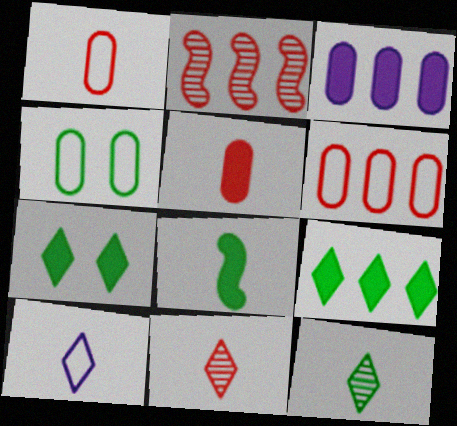[]